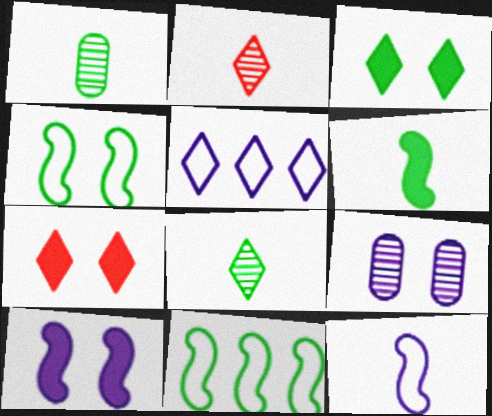[[1, 3, 11], 
[2, 3, 5], 
[4, 7, 9], 
[5, 7, 8]]